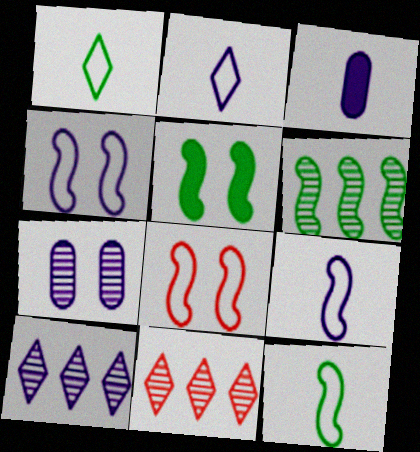[[3, 4, 10], 
[5, 6, 12]]